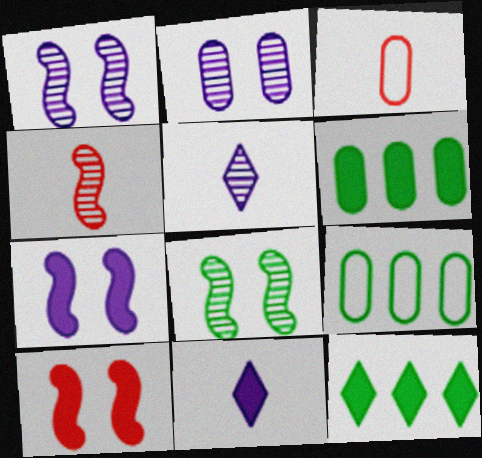[[1, 3, 12], 
[2, 3, 6], 
[5, 9, 10], 
[6, 10, 11]]